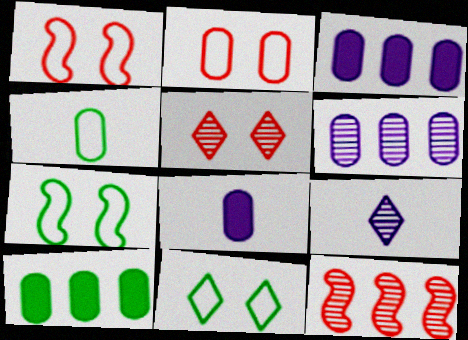[[1, 9, 10], 
[8, 11, 12]]